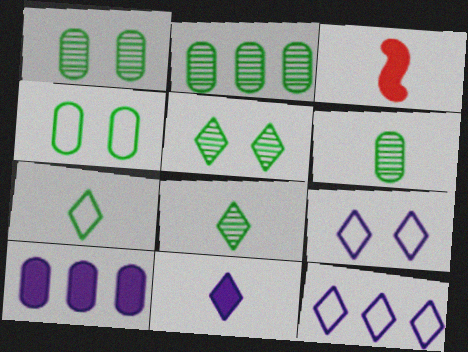[[1, 2, 6], 
[1, 3, 12], 
[2, 3, 9]]